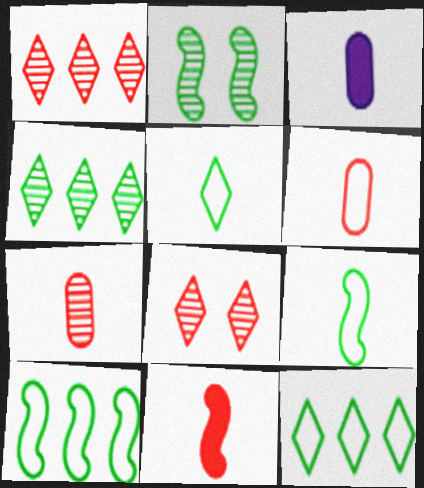[[3, 8, 10]]